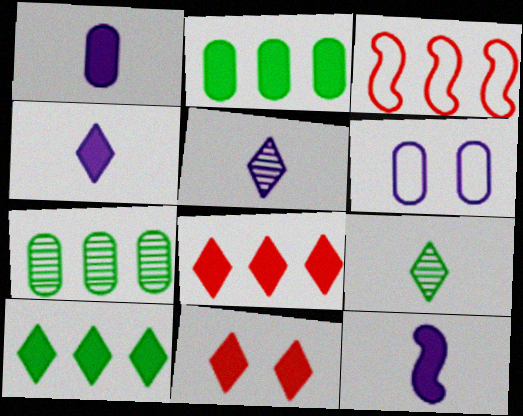[[1, 4, 12], 
[2, 11, 12], 
[4, 10, 11]]